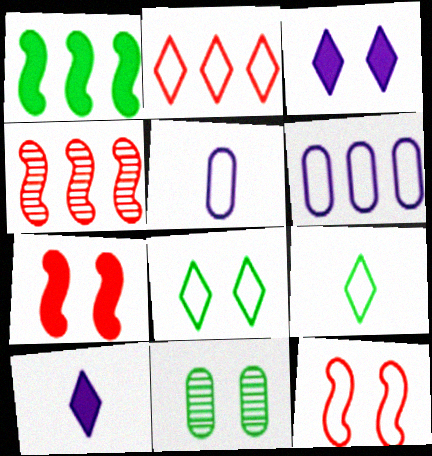[[1, 9, 11], 
[3, 11, 12], 
[6, 9, 12]]